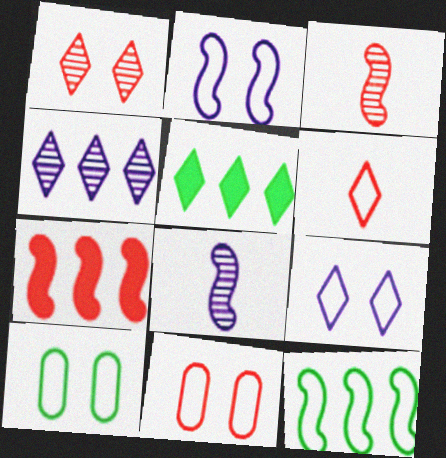[[5, 8, 11]]